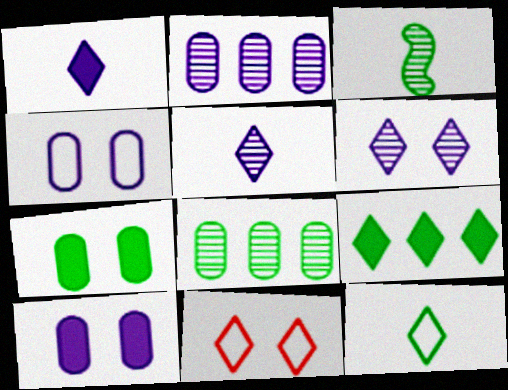[[5, 9, 11]]